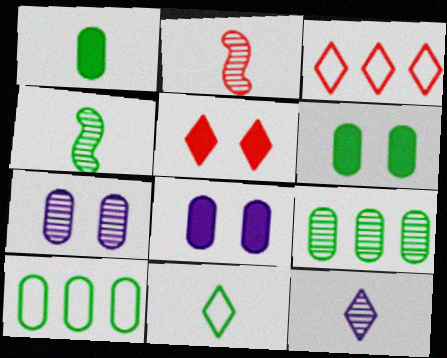[[1, 4, 11], 
[3, 4, 8]]